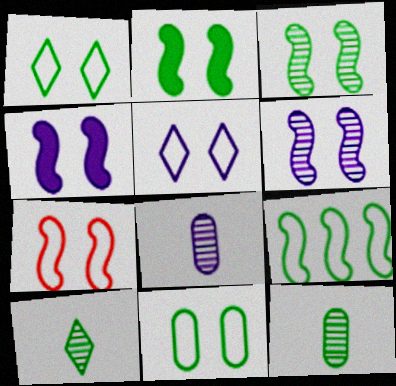[[2, 6, 7], 
[3, 4, 7], 
[5, 7, 11]]